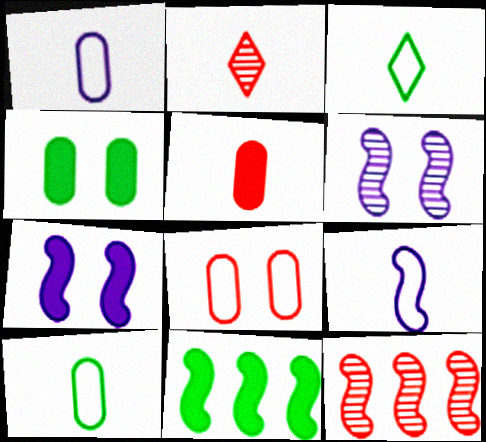[]